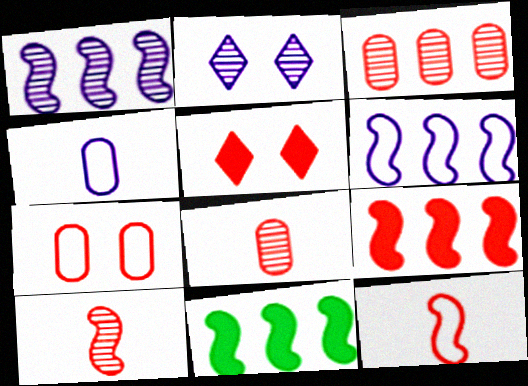[[3, 5, 12]]